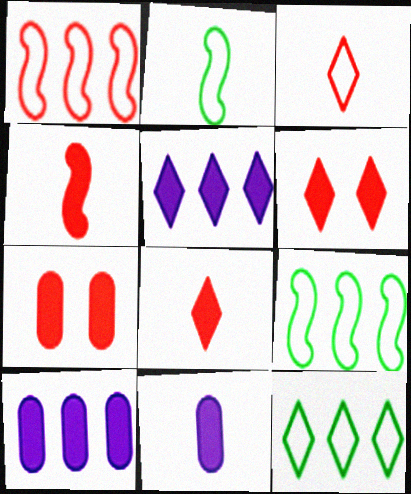[]